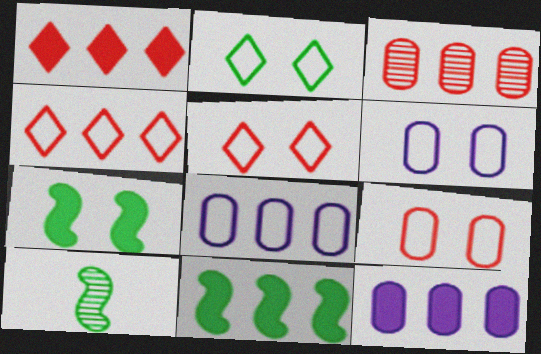[[1, 6, 10], 
[1, 11, 12], 
[5, 10, 12]]